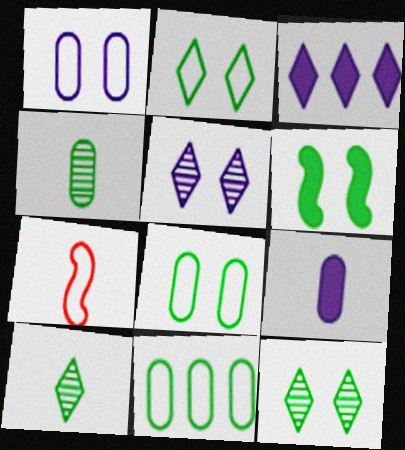[[6, 8, 12], 
[6, 10, 11], 
[7, 9, 10]]